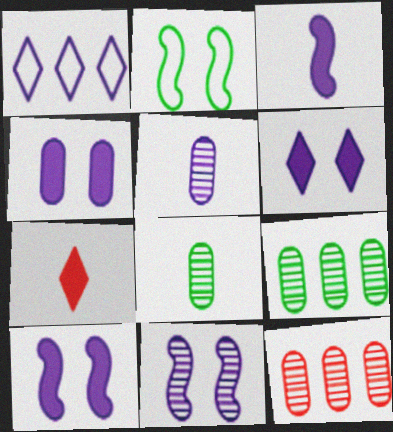[[1, 5, 10], 
[4, 6, 10]]